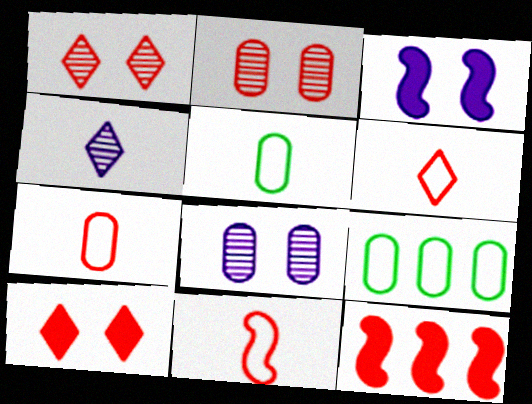[[1, 7, 12], 
[2, 6, 12], 
[6, 7, 11]]